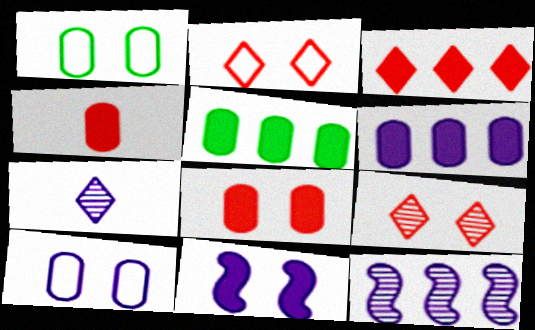[[1, 9, 11]]